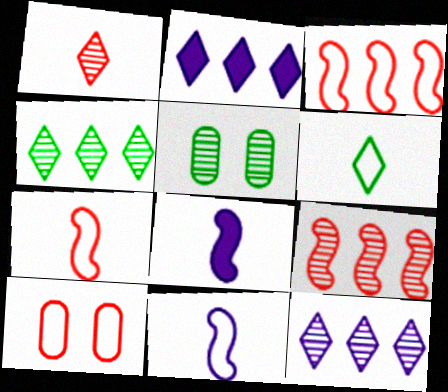[[2, 5, 7], 
[4, 8, 10]]